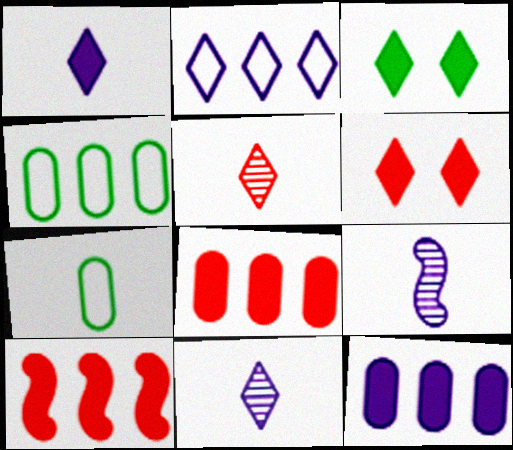[[2, 3, 5], 
[4, 6, 9]]